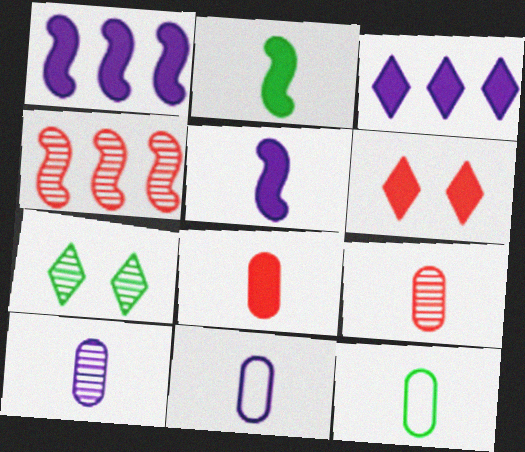[[4, 7, 10], 
[8, 10, 12]]